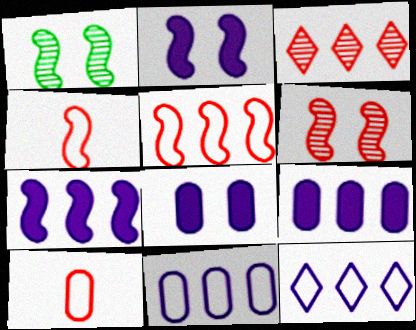[[1, 4, 7]]